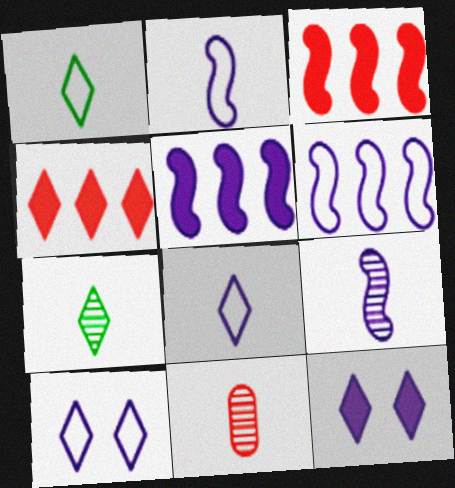[[4, 7, 10], 
[7, 9, 11]]